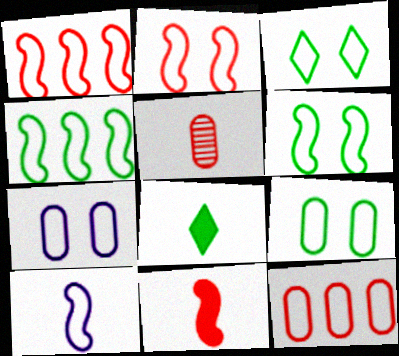[[1, 6, 10], 
[2, 3, 7], 
[2, 4, 10], 
[3, 6, 9], 
[3, 10, 12], 
[5, 8, 10]]